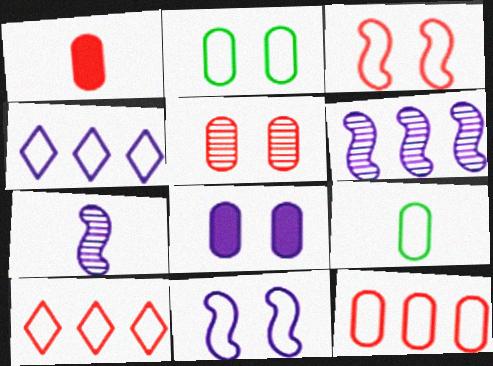[[1, 5, 12], 
[2, 5, 8], 
[3, 4, 9], 
[4, 7, 8], 
[9, 10, 11]]